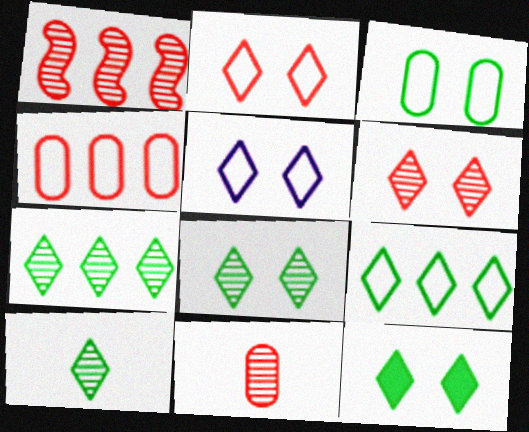[[1, 6, 11], 
[5, 6, 12], 
[7, 8, 10], 
[9, 10, 12]]